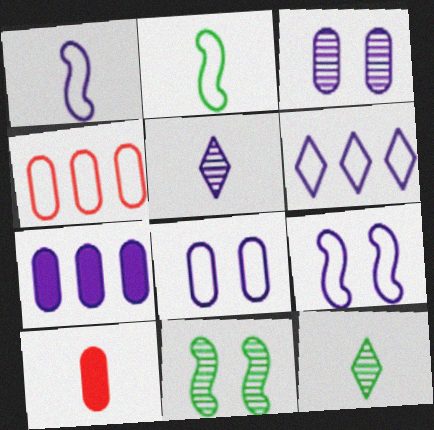[[1, 6, 8], 
[1, 10, 12], 
[2, 5, 10], 
[5, 7, 9], 
[6, 10, 11]]